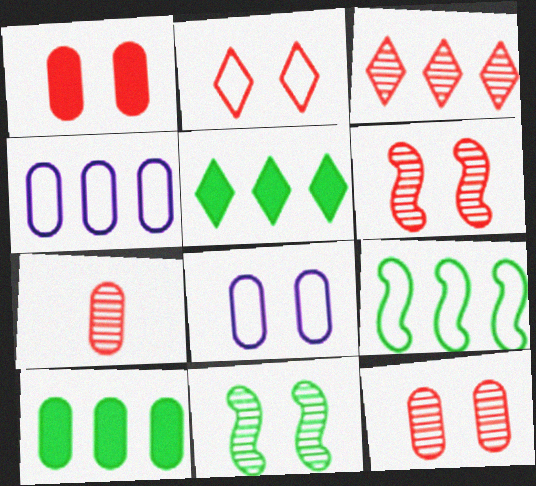[[1, 2, 6], 
[3, 6, 7], 
[7, 8, 10]]